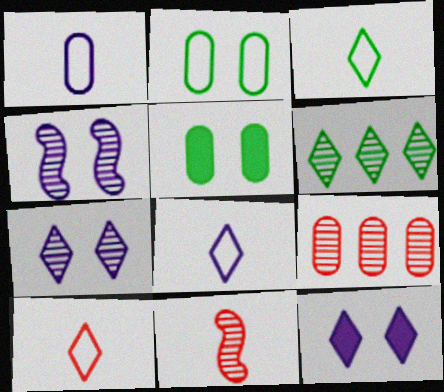[[1, 5, 9], 
[3, 8, 10], 
[6, 10, 12]]